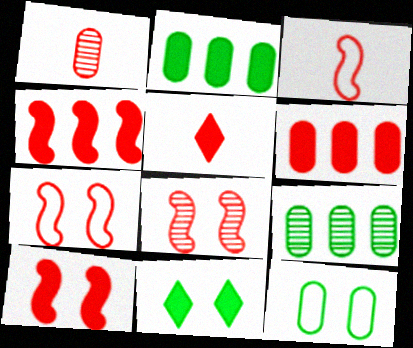[[1, 3, 5], 
[3, 4, 8], 
[5, 6, 10], 
[7, 8, 10]]